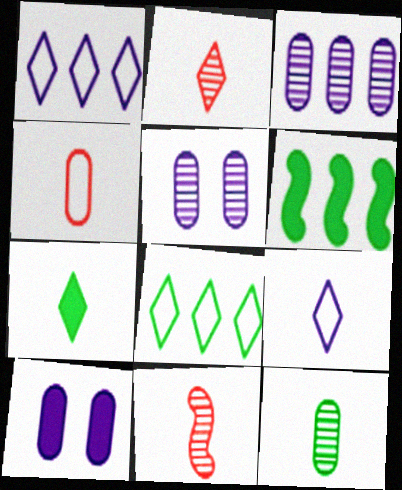[[2, 7, 9], 
[8, 10, 11]]